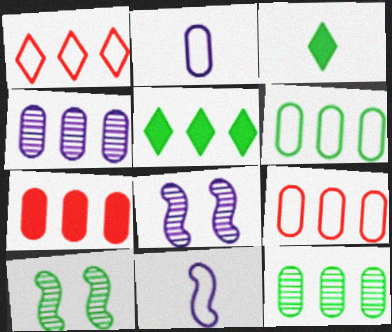[[3, 6, 10], 
[3, 8, 9], 
[4, 6, 7]]